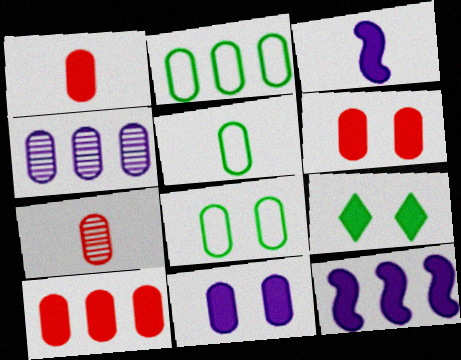[[1, 4, 8], 
[1, 6, 10], 
[1, 9, 12], 
[2, 4, 10], 
[2, 5, 8], 
[2, 7, 11], 
[3, 9, 10], 
[4, 5, 6]]